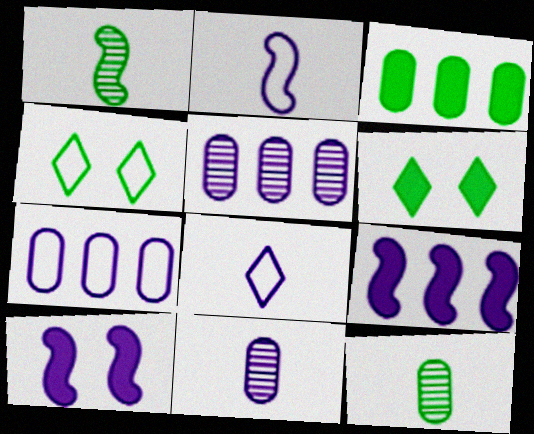[[1, 3, 4], 
[5, 8, 10]]